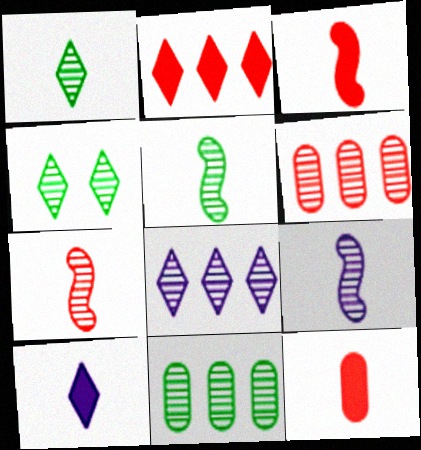[[4, 5, 11], 
[4, 6, 9], 
[5, 7, 9]]